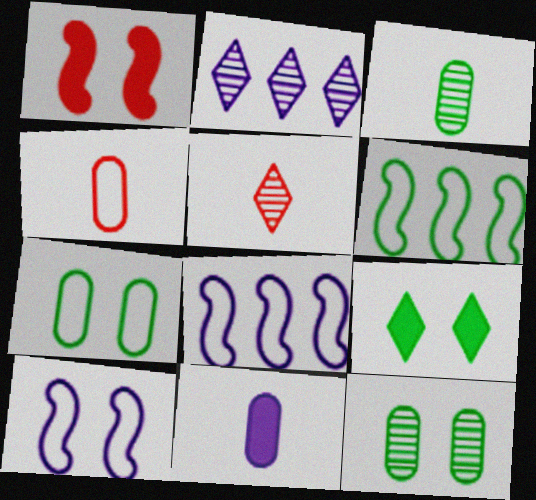[[2, 10, 11], 
[3, 4, 11], 
[3, 6, 9]]